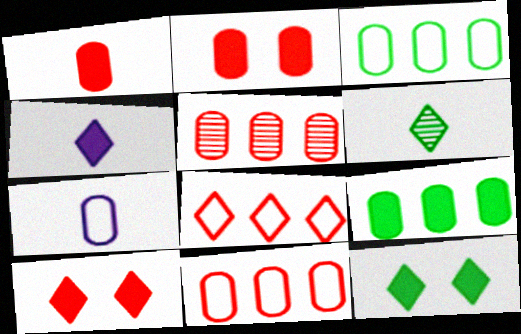[]